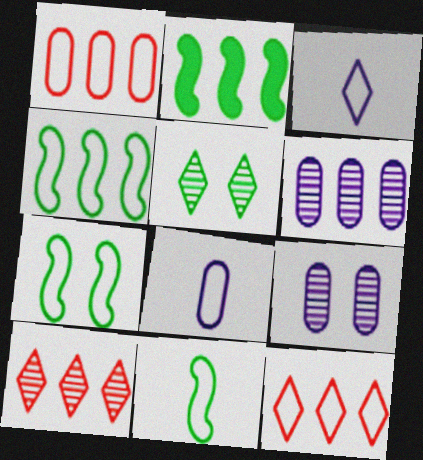[[1, 3, 7], 
[2, 6, 12], 
[4, 7, 11], 
[7, 8, 12]]